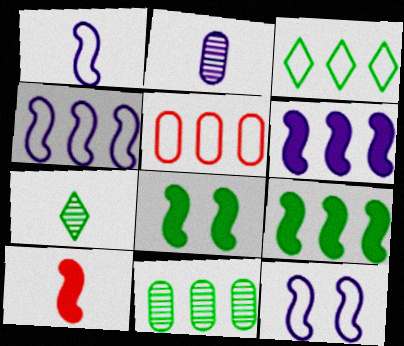[[1, 4, 12], 
[3, 4, 5], 
[3, 9, 11], 
[6, 8, 10]]